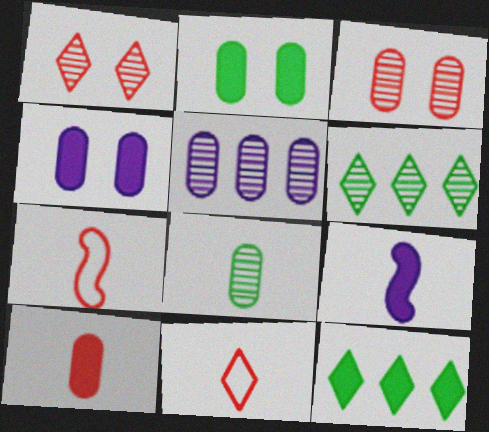[[3, 5, 8], 
[4, 6, 7], 
[8, 9, 11]]